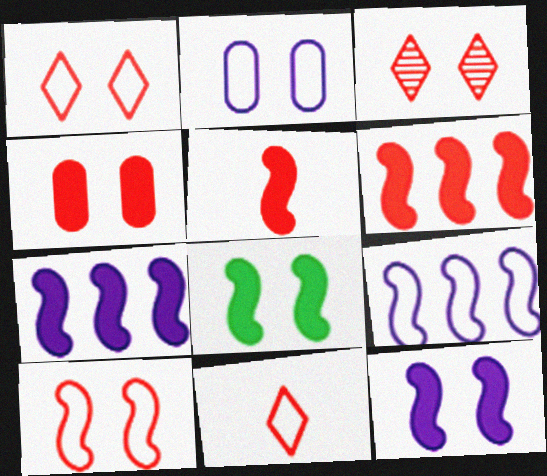[[2, 3, 8], 
[3, 4, 10], 
[5, 7, 8]]